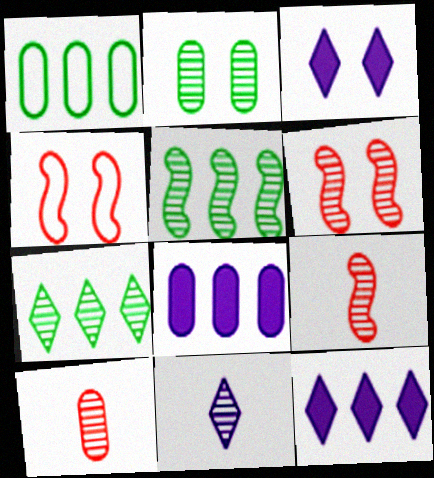[[1, 3, 9], 
[2, 3, 4]]